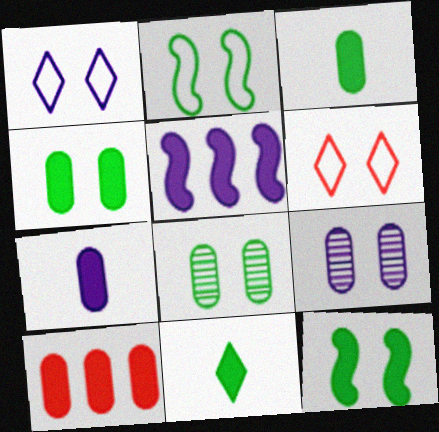[[4, 7, 10], 
[6, 9, 12]]